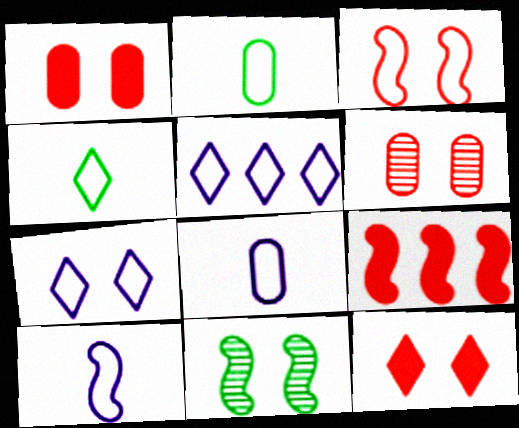[[1, 7, 11], 
[2, 3, 5], 
[3, 6, 12], 
[9, 10, 11]]